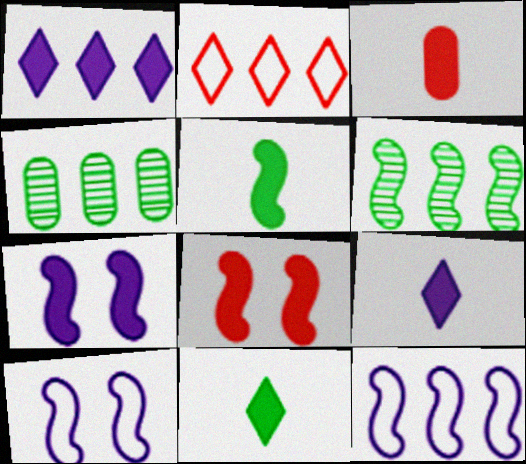[[3, 5, 9]]